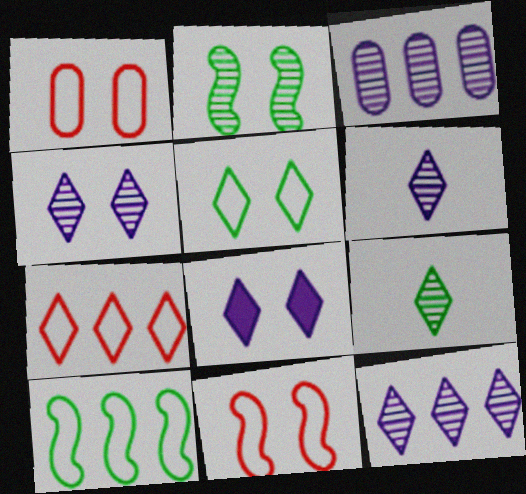[[1, 2, 8], 
[4, 6, 12], 
[7, 8, 9]]